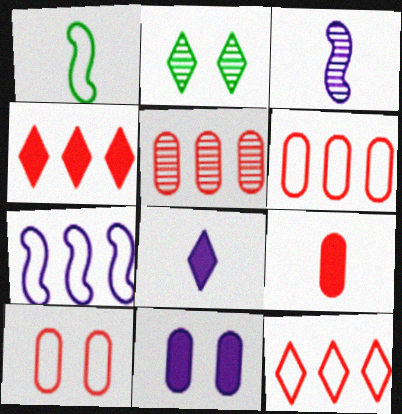[[2, 3, 5], 
[2, 7, 9], 
[2, 8, 12], 
[5, 9, 10]]